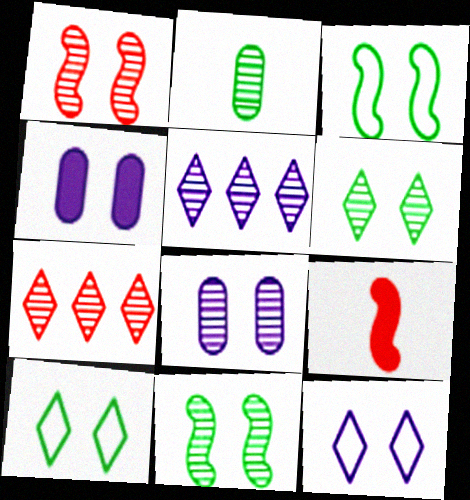[[1, 2, 5], 
[1, 4, 10], 
[1, 6, 8]]